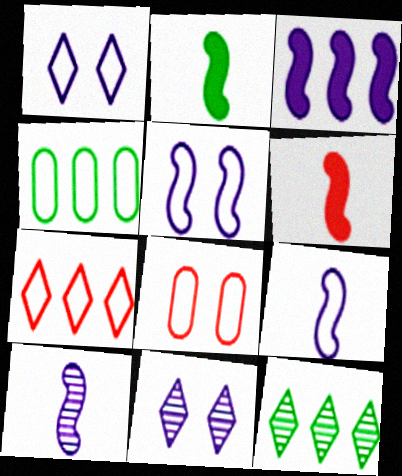[[3, 5, 10], 
[4, 6, 11]]